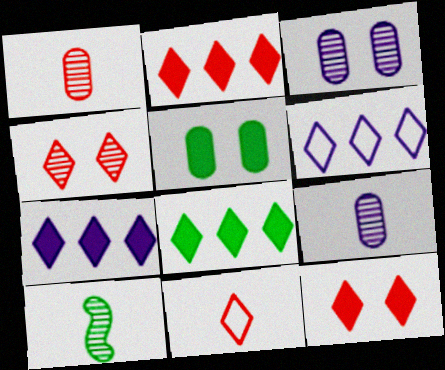[[2, 4, 11], 
[2, 7, 8]]